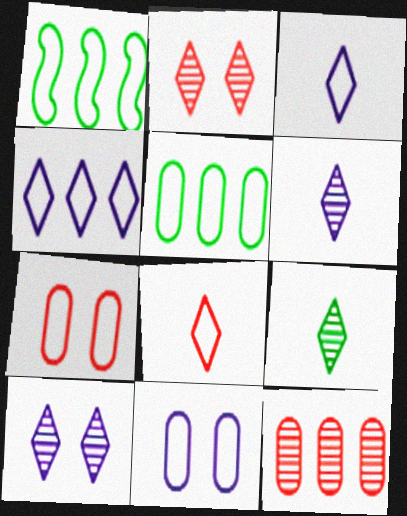[[1, 3, 7], 
[1, 8, 11]]